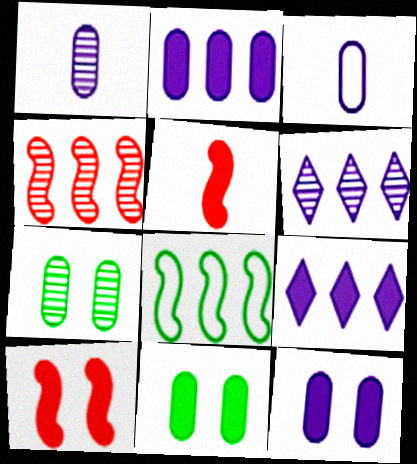[[5, 9, 11]]